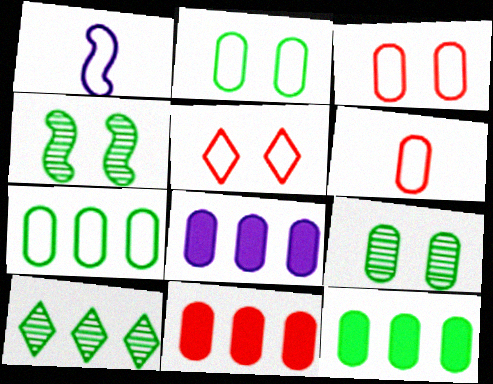[[1, 5, 7], 
[6, 8, 9], 
[8, 11, 12]]